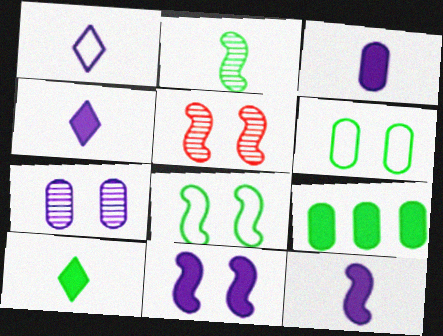[[1, 5, 9], 
[3, 4, 12], 
[5, 8, 11]]